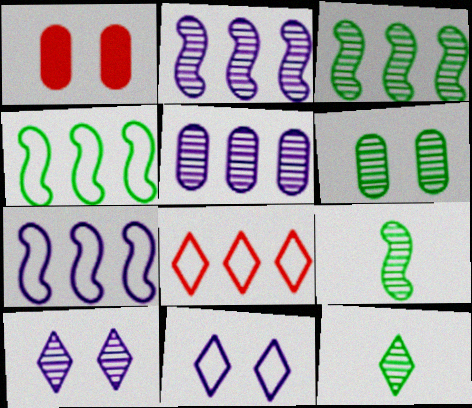[[1, 7, 12], 
[3, 6, 12]]